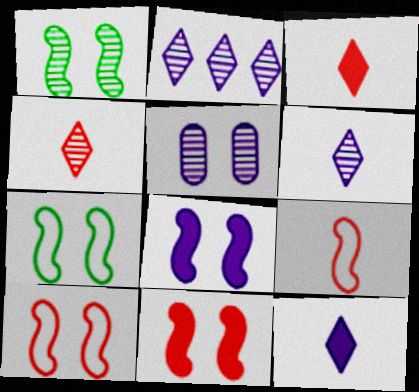[[1, 8, 10]]